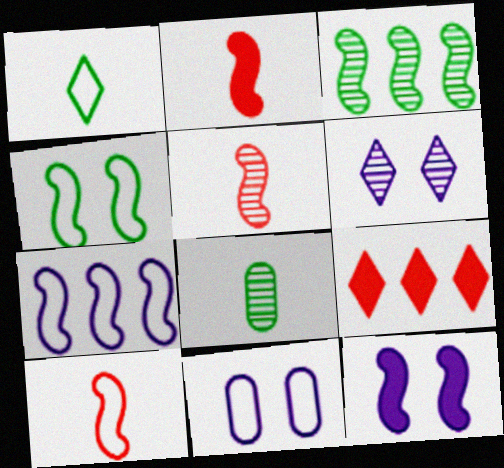[[1, 6, 9], 
[2, 5, 10], 
[3, 10, 12], 
[4, 7, 10], 
[6, 11, 12]]